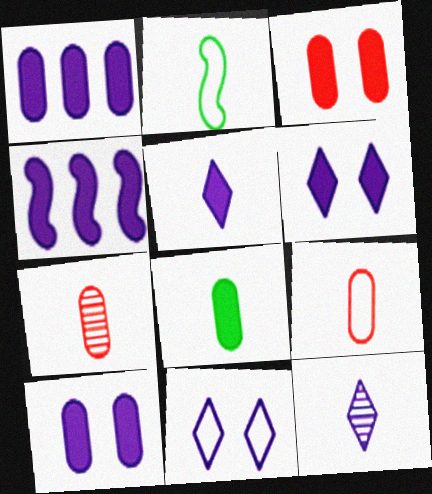[[1, 3, 8], 
[2, 5, 7], 
[4, 5, 10]]